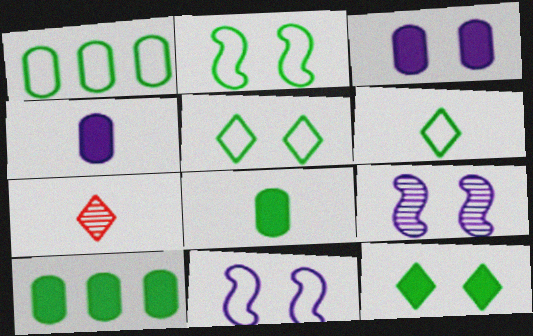[[1, 2, 6], 
[7, 10, 11]]